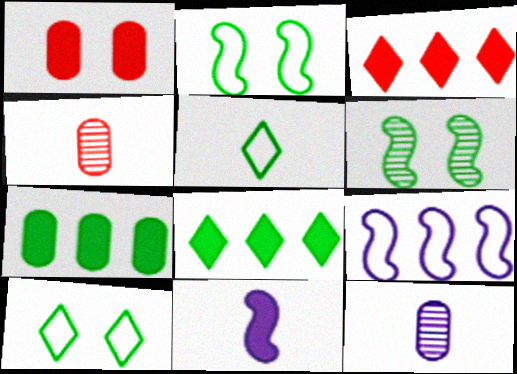[[1, 8, 11], 
[2, 3, 12], 
[4, 5, 11], 
[5, 6, 7]]